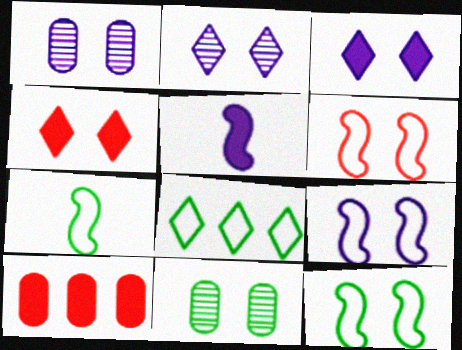[[1, 3, 9], 
[1, 4, 12], 
[2, 7, 10], 
[3, 6, 11], 
[4, 9, 11], 
[6, 9, 12]]